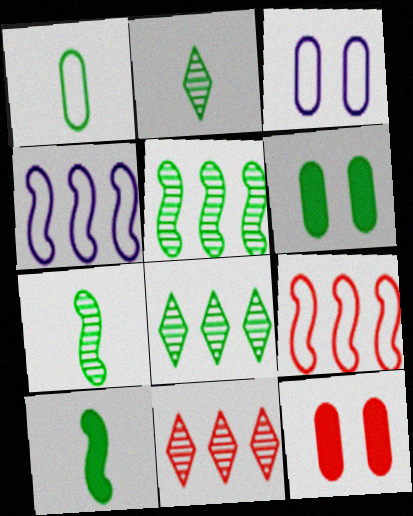[[1, 2, 10], 
[2, 4, 12], 
[3, 10, 11]]